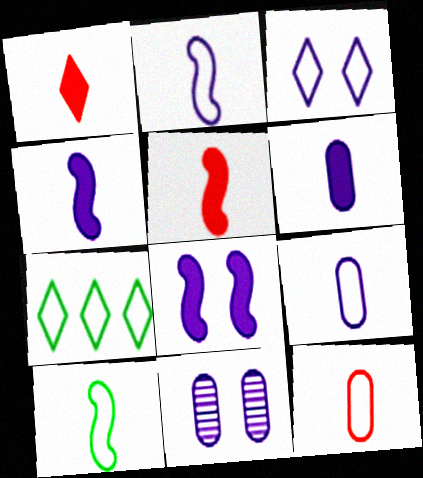[[3, 8, 11], 
[5, 7, 11]]